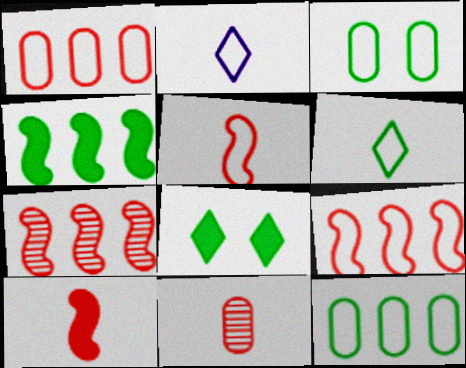[[2, 3, 9]]